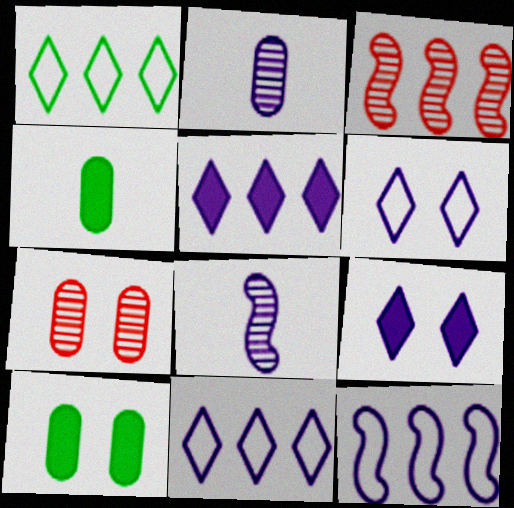[[2, 9, 12], 
[3, 4, 6]]